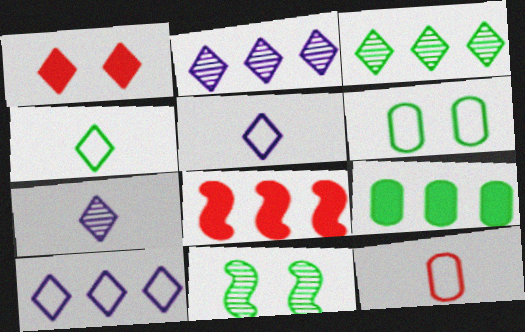[[1, 2, 4], 
[1, 3, 5], 
[4, 9, 11], 
[6, 7, 8]]